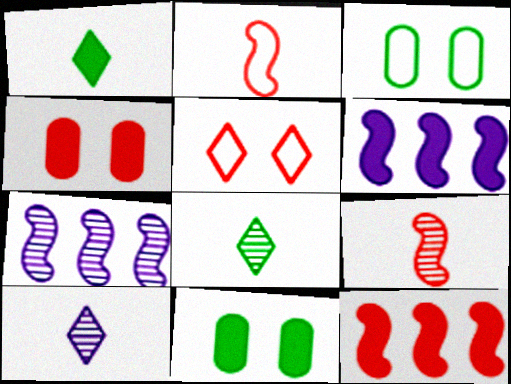[[1, 4, 6], 
[3, 10, 12]]